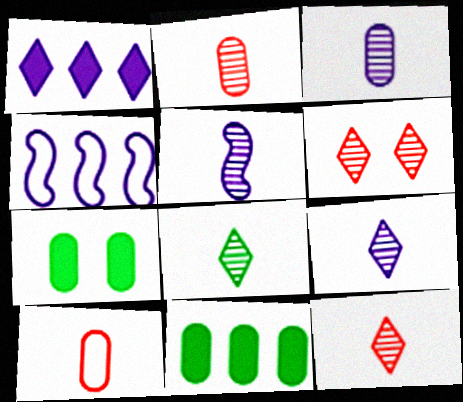[[2, 5, 8], 
[3, 5, 9], 
[4, 7, 12], 
[8, 9, 12]]